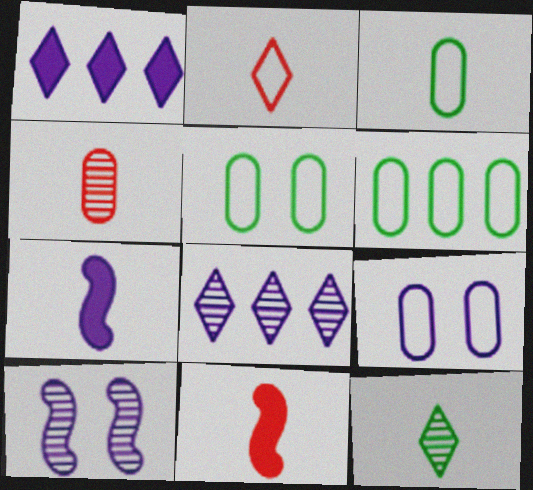[[2, 4, 11], 
[3, 5, 6], 
[5, 8, 11], 
[7, 8, 9]]